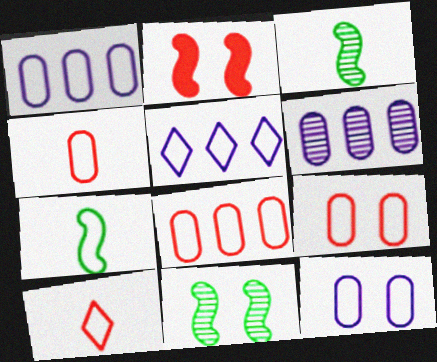[[4, 8, 9], 
[5, 7, 9]]